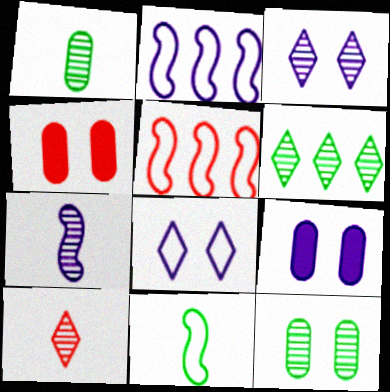[[1, 7, 10], 
[3, 6, 10], 
[4, 5, 10]]